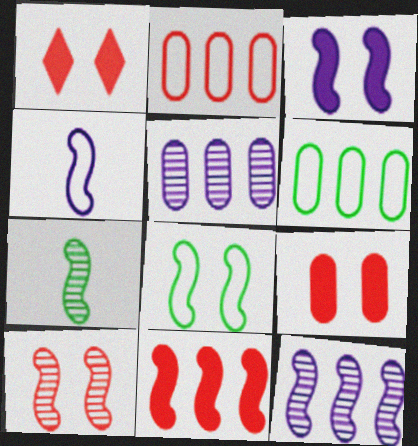[[3, 4, 12], 
[3, 8, 10], 
[7, 10, 12]]